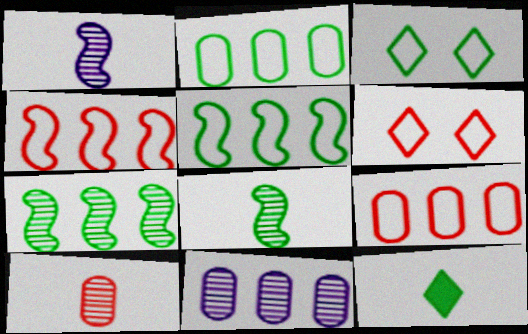[]